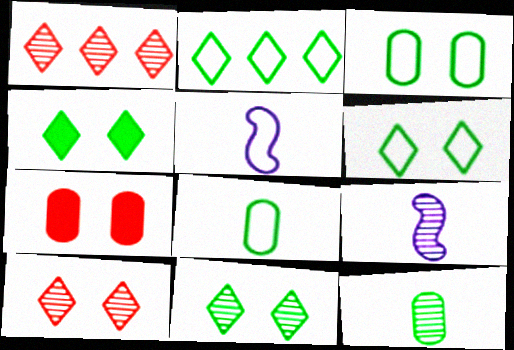[[2, 7, 9], 
[4, 6, 11]]